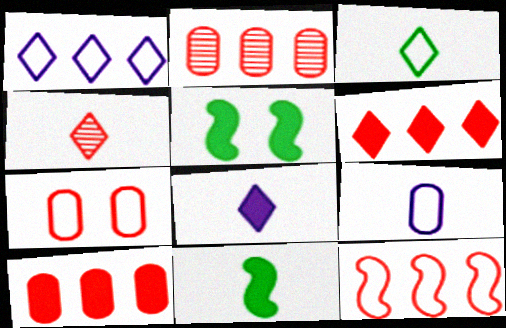[[2, 6, 12], 
[3, 4, 8], 
[4, 9, 11], 
[5, 8, 10]]